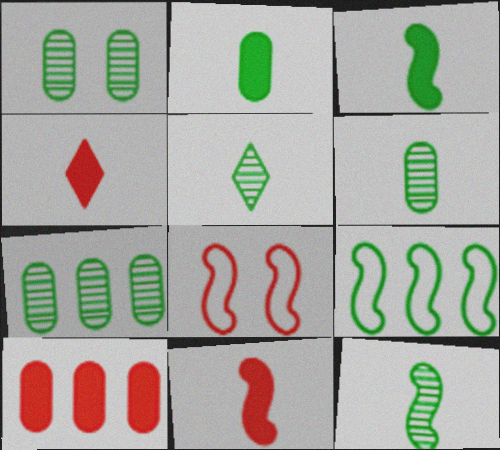[[1, 6, 7], 
[5, 6, 12]]